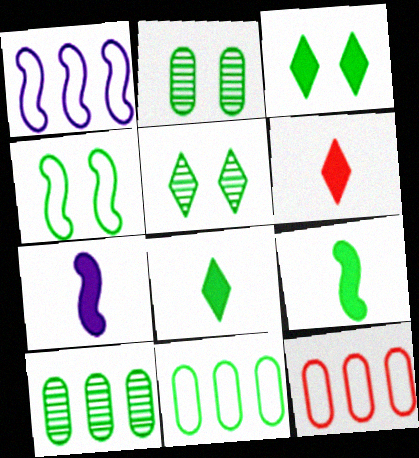[[1, 2, 6], 
[2, 3, 4], 
[4, 8, 10], 
[5, 7, 12], 
[5, 9, 11]]